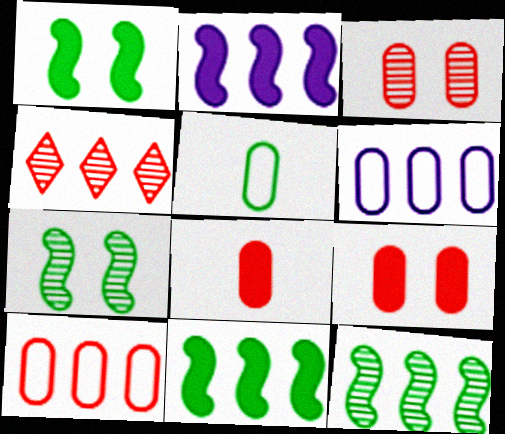[[3, 8, 10], 
[4, 6, 11]]